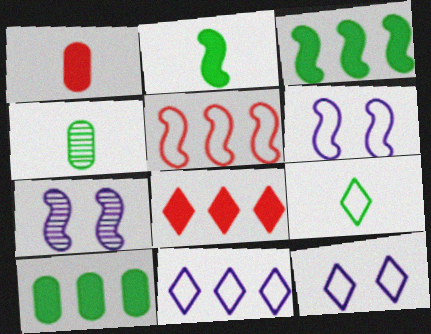[[2, 4, 9], 
[2, 5, 7], 
[4, 6, 8]]